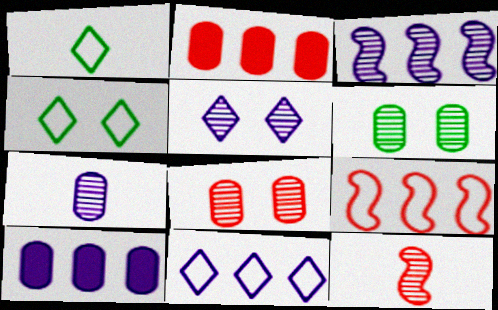[[3, 5, 7], 
[3, 10, 11], 
[4, 10, 12]]